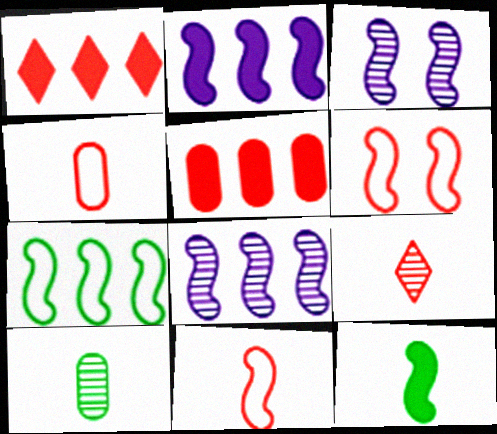[[5, 6, 9], 
[6, 8, 12]]